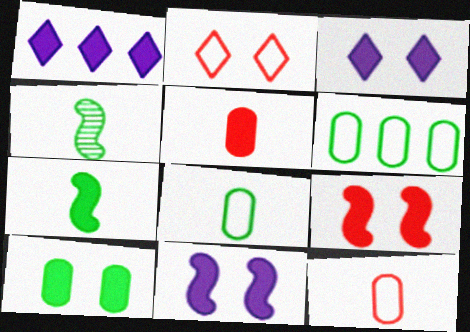[[3, 9, 10]]